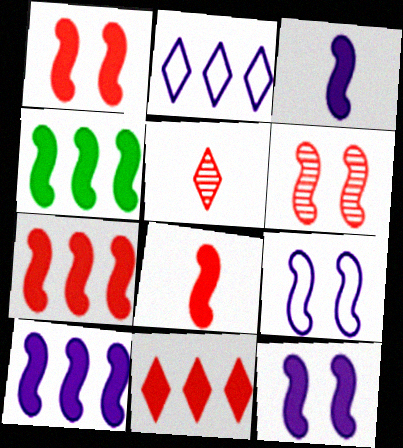[[1, 3, 4], 
[1, 7, 8], 
[3, 10, 12], 
[4, 7, 10], 
[4, 8, 12]]